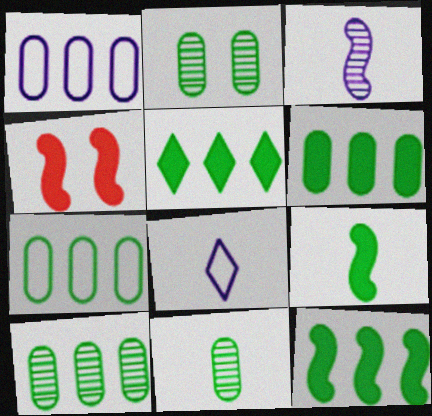[[2, 10, 11], 
[4, 8, 10], 
[5, 6, 12], 
[6, 7, 10]]